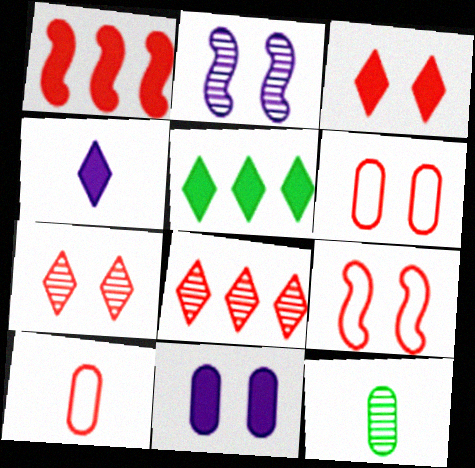[[1, 7, 10], 
[2, 5, 10], 
[2, 8, 12], 
[3, 4, 5]]